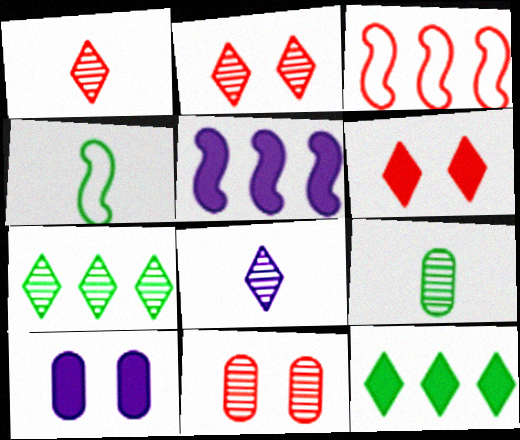[[2, 7, 8]]